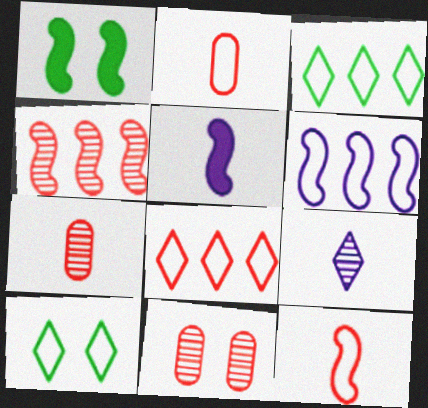[[2, 6, 10], 
[3, 5, 11]]